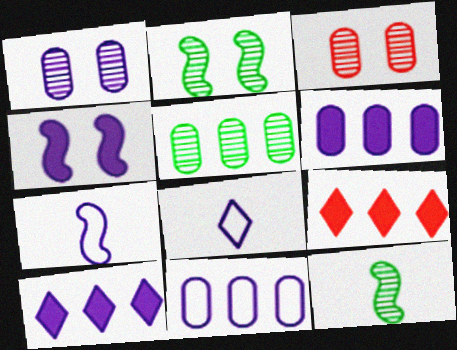[[1, 7, 10]]